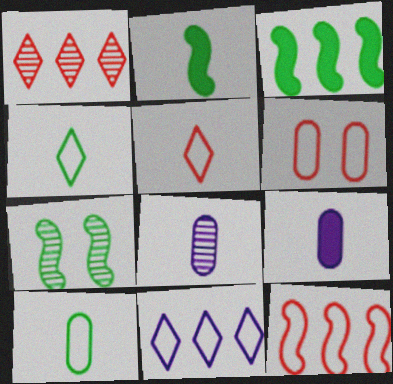[[1, 7, 8], 
[2, 5, 8], 
[5, 6, 12]]